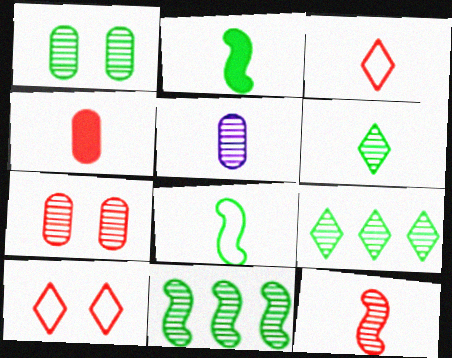[[1, 6, 11], 
[2, 3, 5], 
[3, 4, 12], 
[5, 6, 12]]